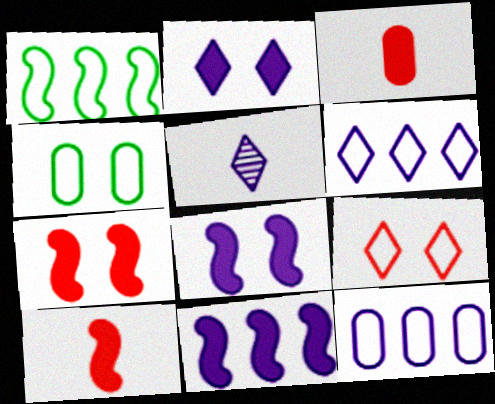[[2, 5, 6], 
[5, 8, 12]]